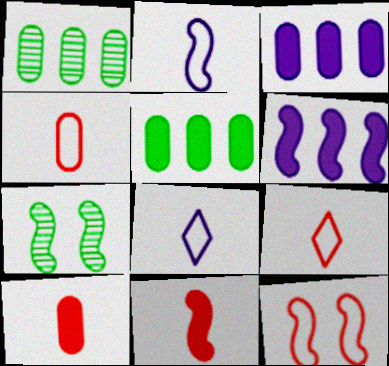[[3, 7, 9]]